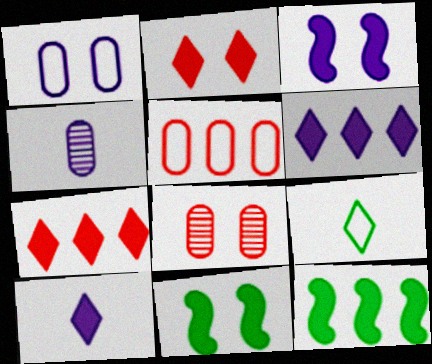[]